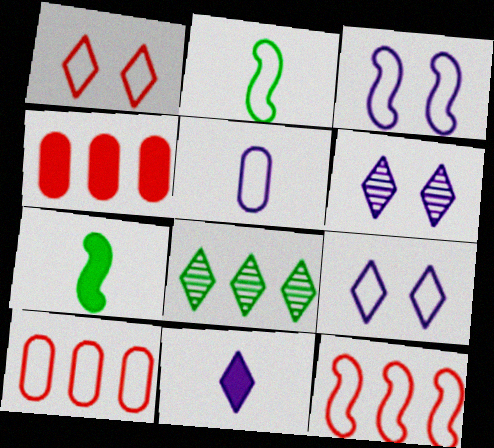[[1, 8, 11], 
[2, 3, 12], 
[2, 4, 6], 
[2, 9, 10], 
[6, 7, 10]]